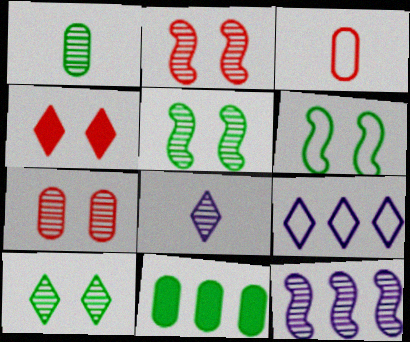[[3, 6, 9]]